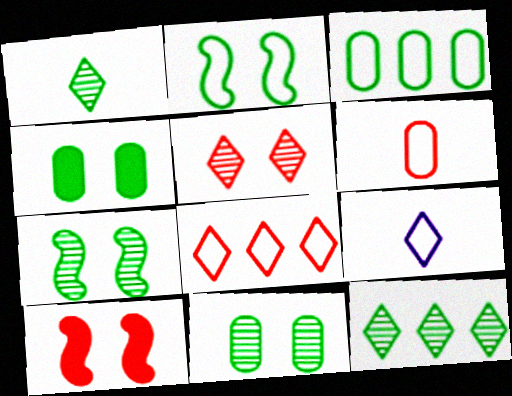[]